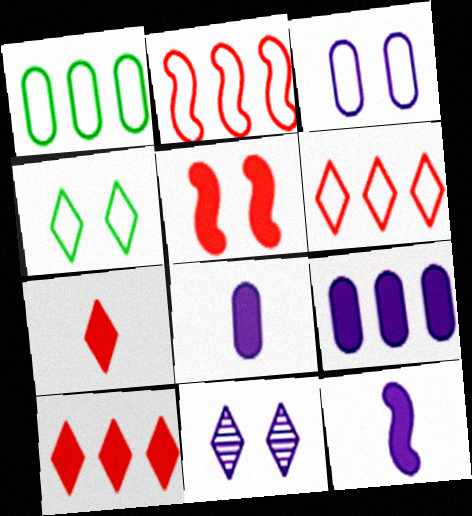[]